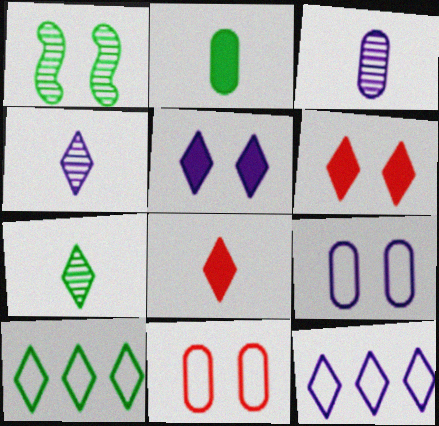[[1, 2, 10], 
[1, 5, 11], 
[1, 6, 9], 
[4, 5, 12], 
[4, 6, 10], 
[6, 7, 12]]